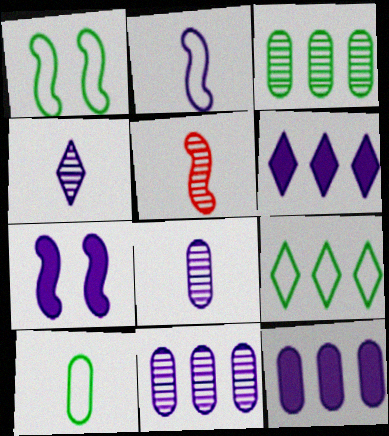[[1, 9, 10]]